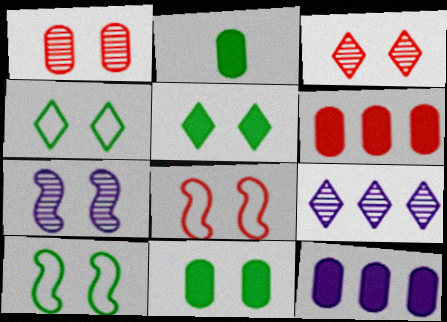[[2, 8, 9]]